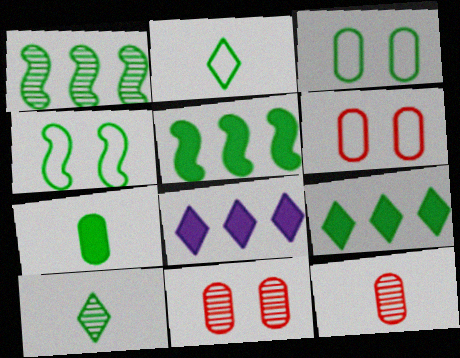[[3, 5, 10], 
[4, 8, 12]]